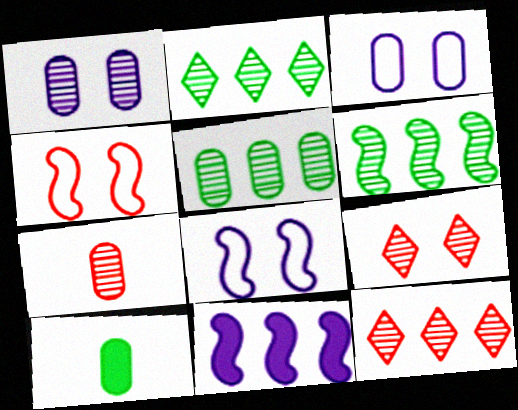[[1, 5, 7], 
[2, 5, 6], 
[8, 10, 12]]